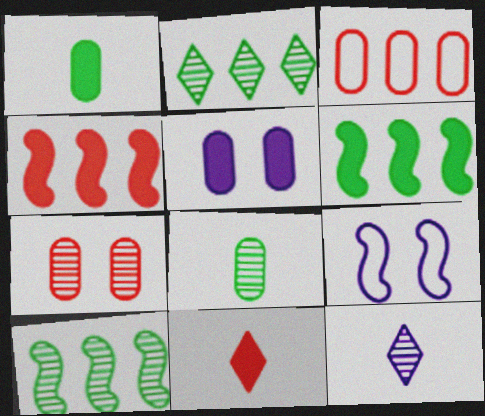[[3, 5, 8], 
[5, 6, 11], 
[7, 10, 12]]